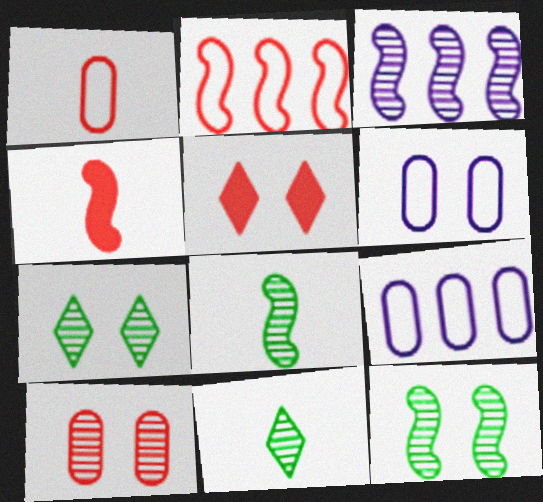[[3, 10, 11], 
[4, 7, 9], 
[5, 6, 12], 
[5, 8, 9]]